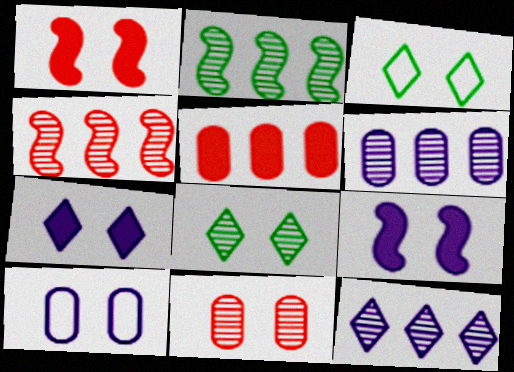[[1, 8, 10], 
[3, 9, 11]]